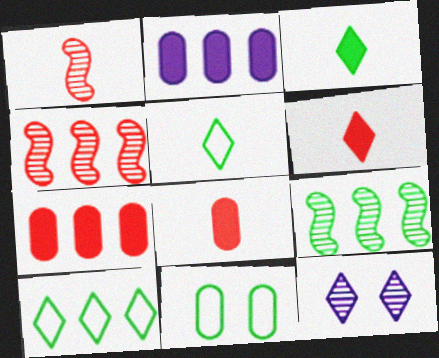[[2, 4, 10], 
[3, 9, 11], 
[6, 10, 12]]